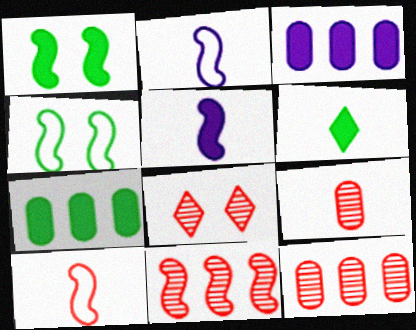[[1, 2, 11], 
[1, 6, 7], 
[2, 6, 9], 
[2, 7, 8], 
[4, 5, 11], 
[8, 9, 11]]